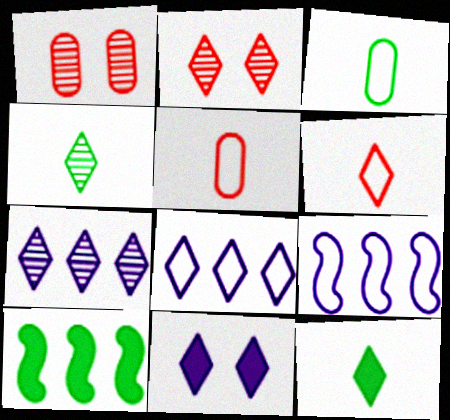[[1, 9, 12], 
[2, 4, 7], 
[2, 8, 12]]